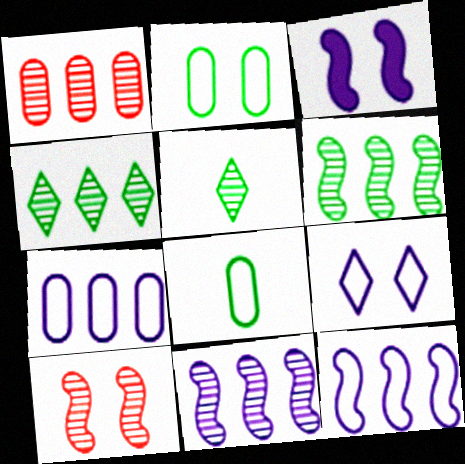[[1, 4, 11]]